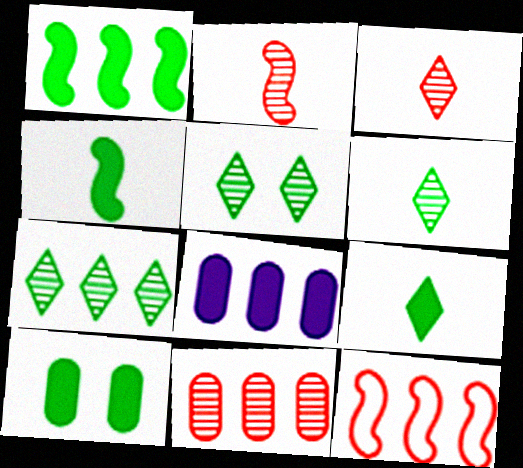[[1, 9, 10], 
[5, 6, 7], 
[7, 8, 12]]